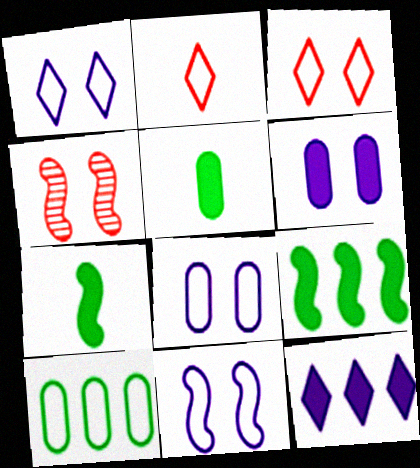[[1, 8, 11], 
[2, 10, 11]]